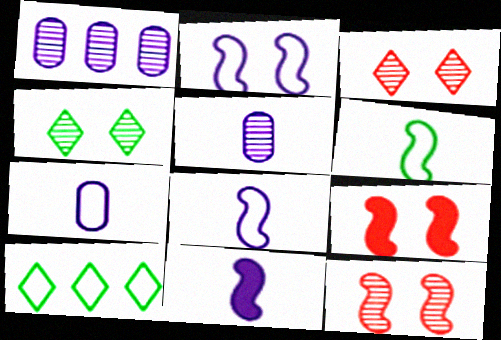[[5, 9, 10]]